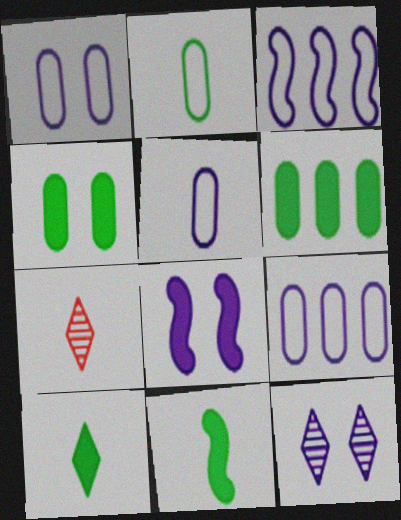[[1, 5, 9], 
[1, 8, 12], 
[3, 4, 7], 
[5, 7, 11]]